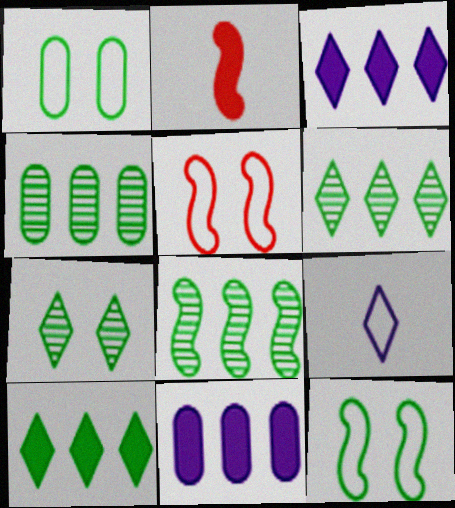[[4, 6, 8]]